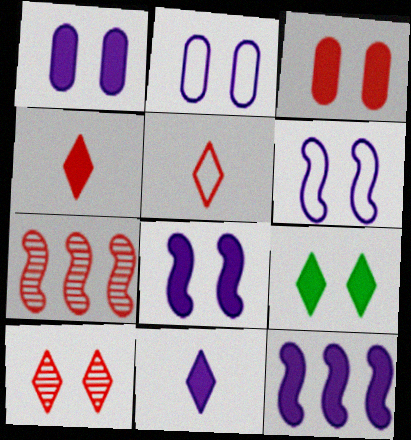[[1, 11, 12], 
[3, 5, 7], 
[3, 8, 9]]